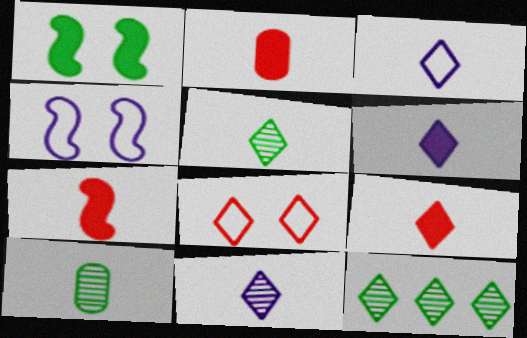[[2, 4, 12], 
[2, 7, 9], 
[3, 5, 9], 
[3, 6, 11], 
[3, 7, 10], 
[6, 8, 12]]